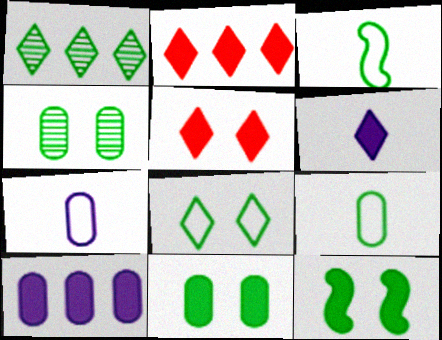[[1, 3, 11], 
[1, 9, 12], 
[4, 8, 12]]